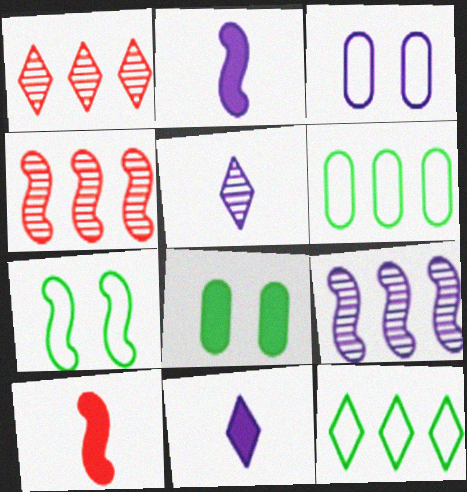[[2, 4, 7], 
[3, 9, 11], 
[7, 9, 10]]